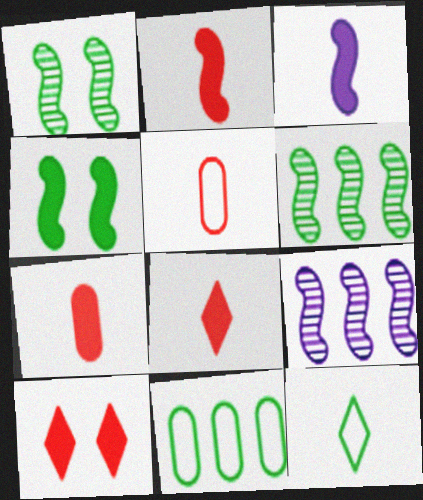[[2, 7, 8]]